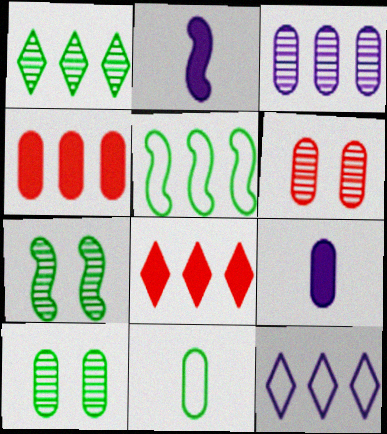[[1, 8, 12], 
[3, 5, 8]]